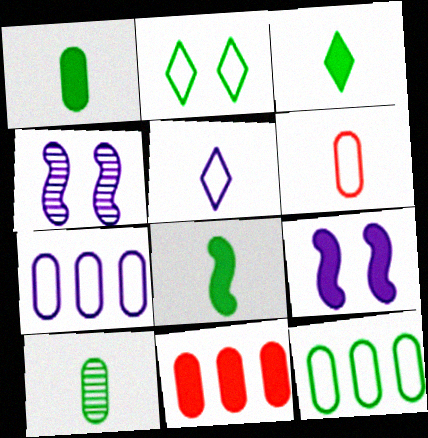[[1, 3, 8], 
[3, 9, 11]]